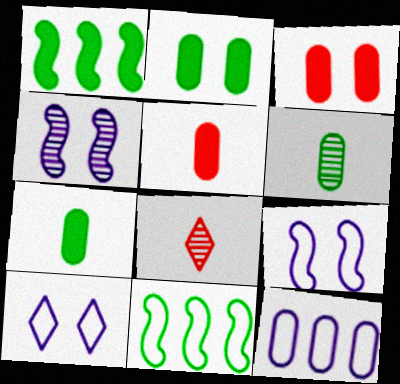[[3, 6, 12]]